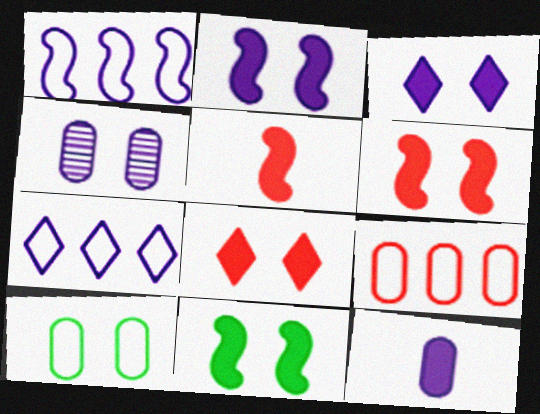[[2, 6, 11]]